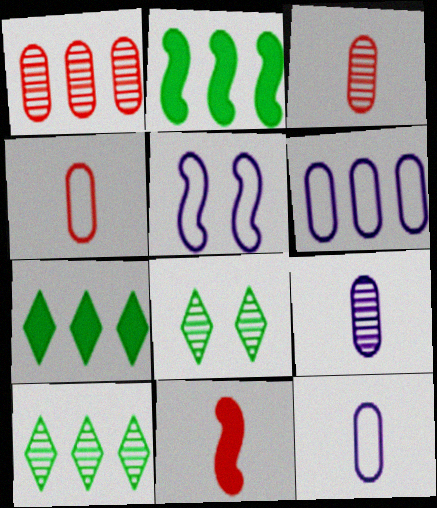[[3, 5, 7], 
[6, 8, 11]]